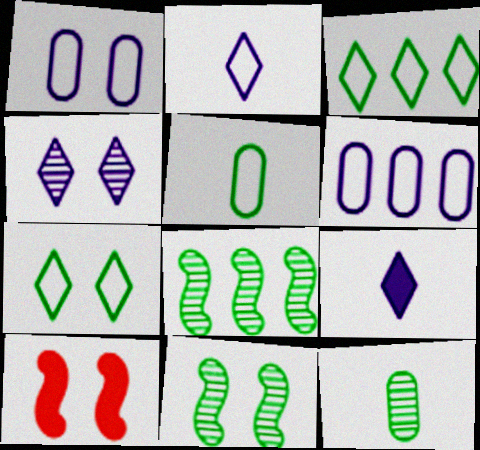[]